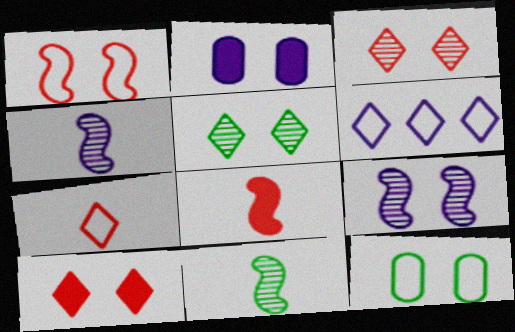[[1, 2, 5], 
[2, 4, 6], 
[9, 10, 12]]